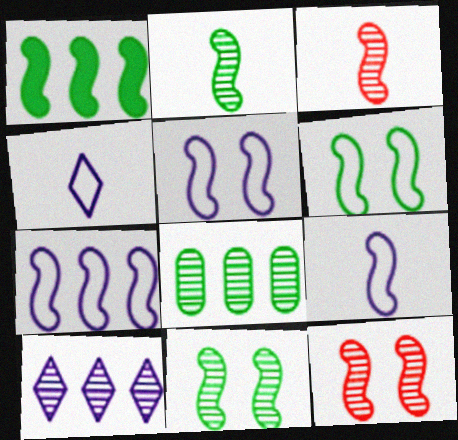[[1, 2, 6], 
[1, 3, 5], 
[1, 9, 12], 
[5, 7, 9]]